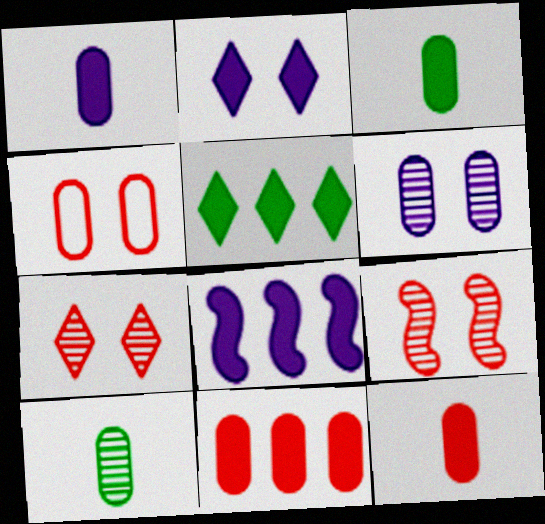[[1, 2, 8], 
[1, 3, 12], 
[5, 8, 11]]